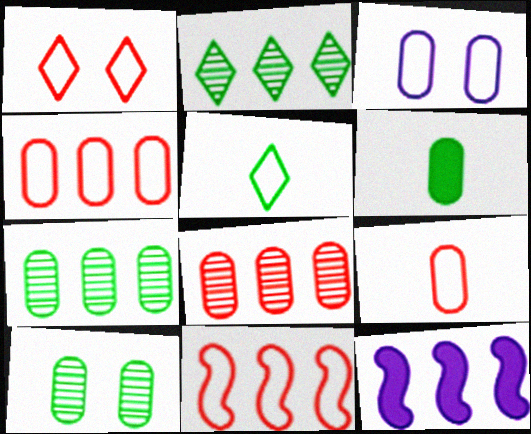[[1, 9, 11], 
[2, 4, 12], 
[3, 5, 11], 
[3, 6, 8]]